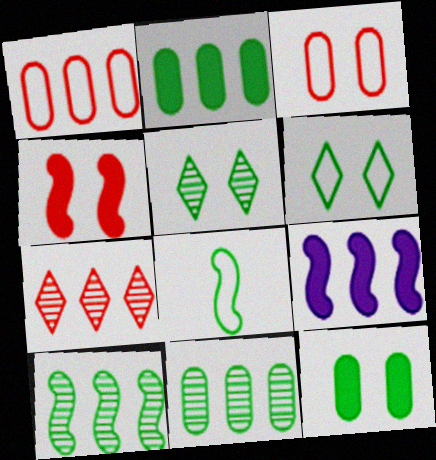[[2, 5, 8]]